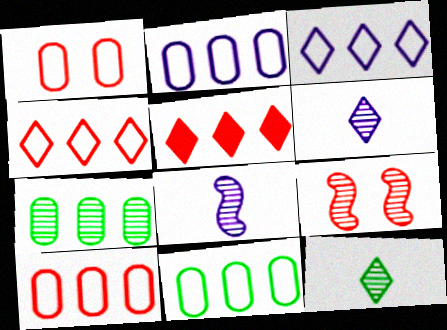[[2, 10, 11], 
[6, 7, 9]]